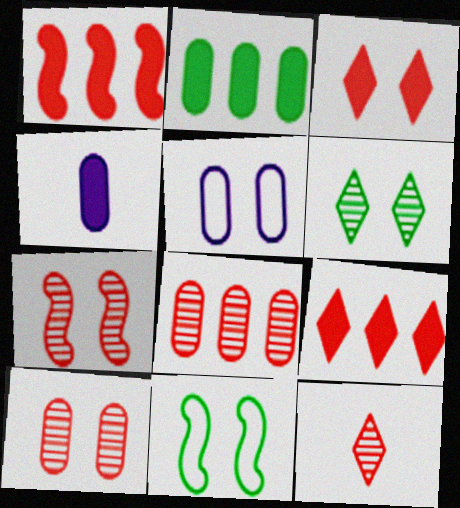[[7, 8, 12]]